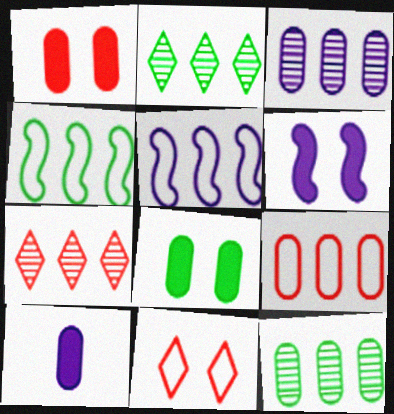[]